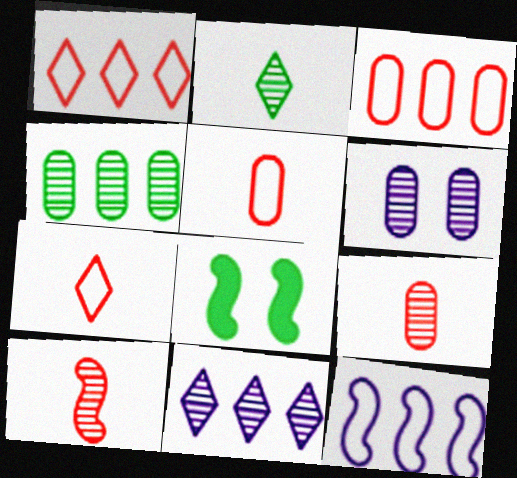[[4, 6, 9], 
[5, 8, 11], 
[8, 10, 12]]